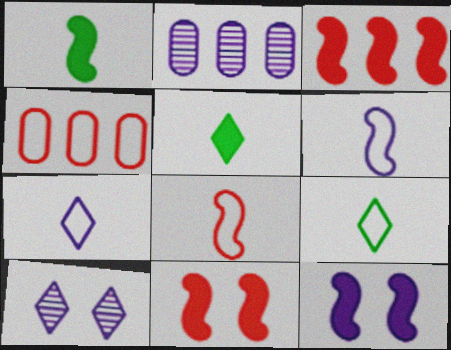[[1, 3, 12], 
[1, 4, 10], 
[2, 7, 12], 
[2, 9, 11]]